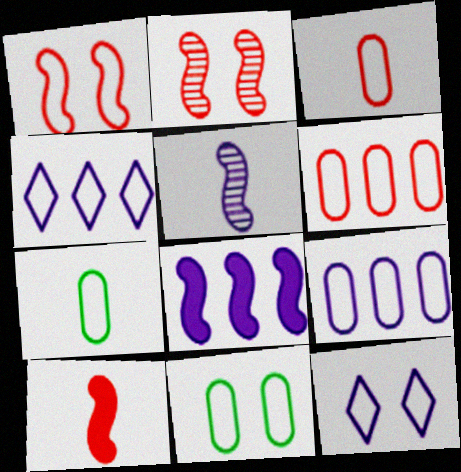[[1, 4, 7], 
[1, 11, 12], 
[3, 9, 11]]